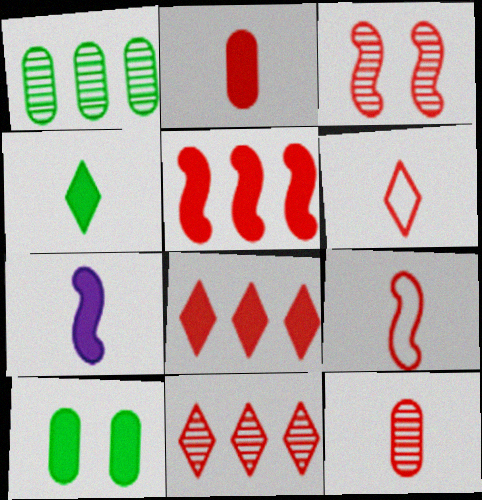[[2, 4, 7], 
[3, 5, 9], 
[3, 11, 12], 
[7, 8, 10]]